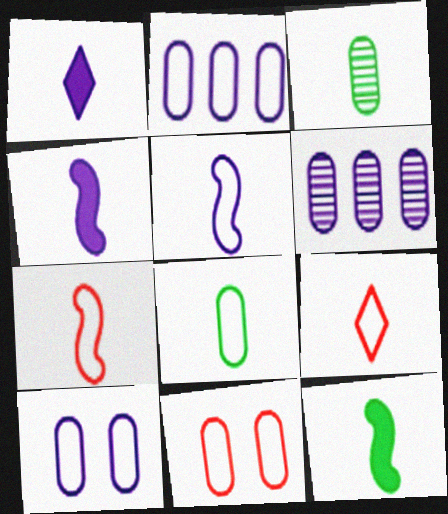[[1, 3, 7], 
[2, 8, 11], 
[3, 4, 9], 
[5, 8, 9]]